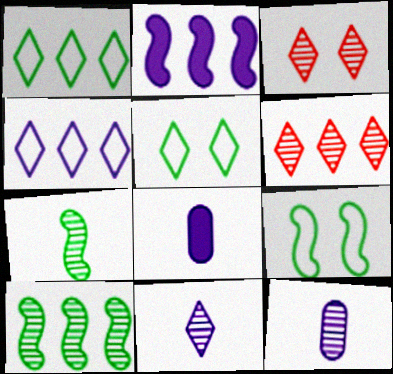[[3, 10, 12], 
[6, 8, 9]]